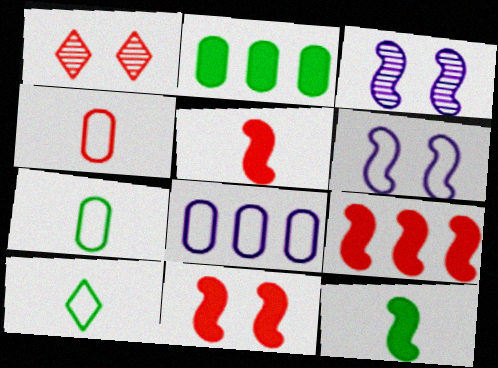[[1, 4, 9], 
[1, 8, 12], 
[5, 9, 11]]